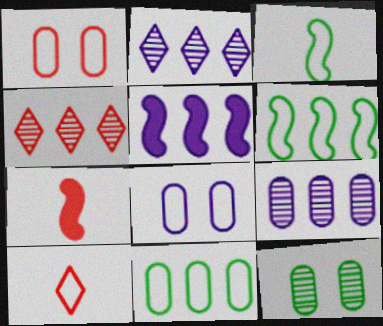[[1, 4, 7], 
[4, 5, 11], 
[5, 10, 12], 
[6, 8, 10]]